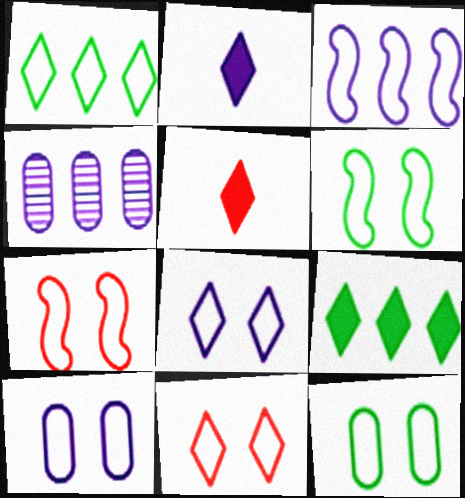[[4, 5, 6], 
[6, 10, 11], 
[7, 8, 12]]